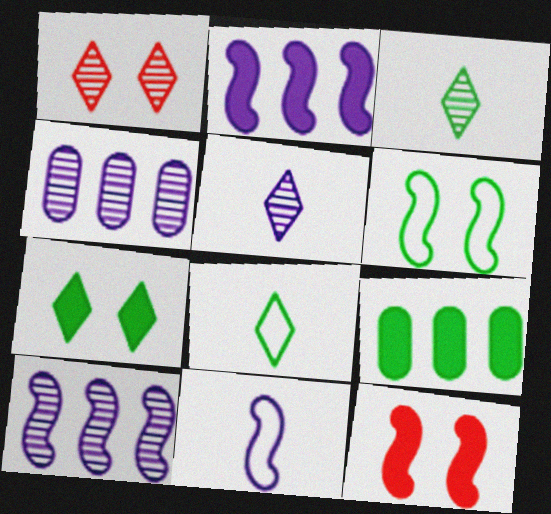[[1, 9, 11], 
[3, 6, 9], 
[4, 8, 12]]